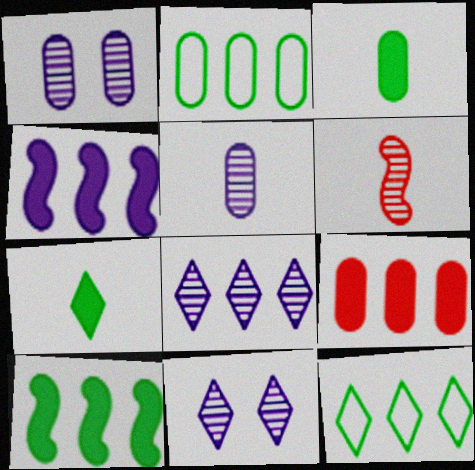[]